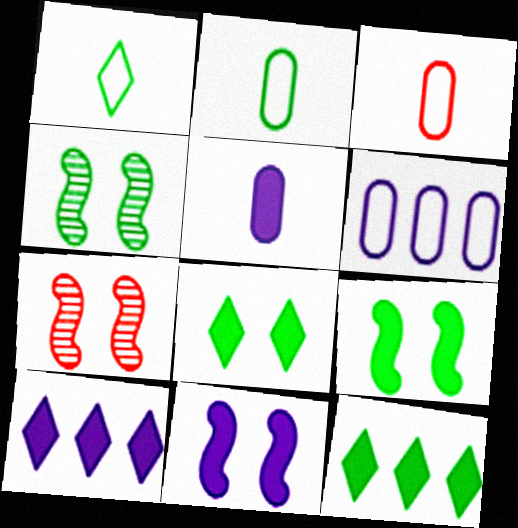[[2, 4, 12], 
[2, 7, 10], 
[3, 4, 10], 
[5, 10, 11]]